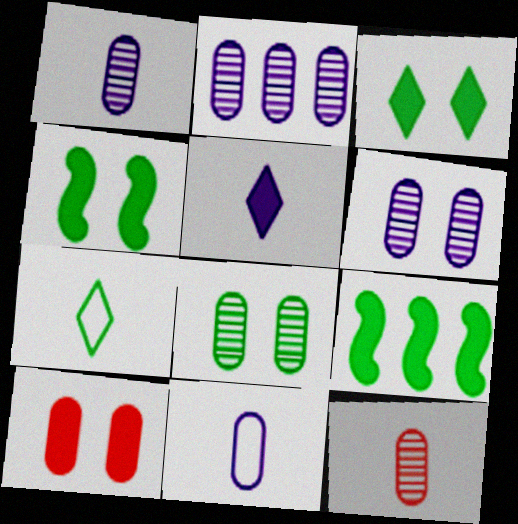[[1, 2, 6], 
[2, 8, 12], 
[5, 9, 10], 
[7, 8, 9]]